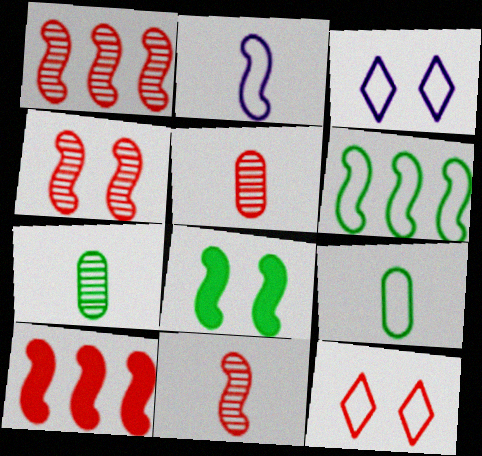[[1, 2, 8], 
[1, 4, 11], 
[3, 7, 10], 
[5, 10, 12]]